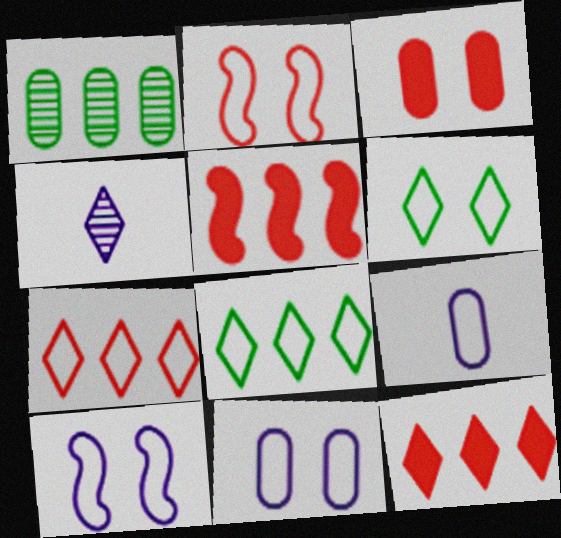[[1, 3, 9], 
[2, 6, 11], 
[2, 8, 9], 
[4, 6, 12]]